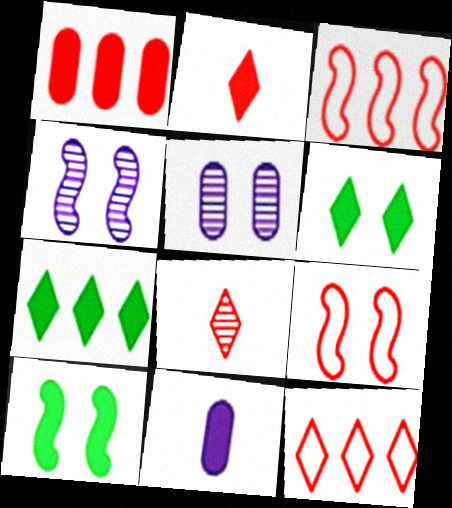[[1, 8, 9], 
[4, 9, 10], 
[5, 6, 9]]